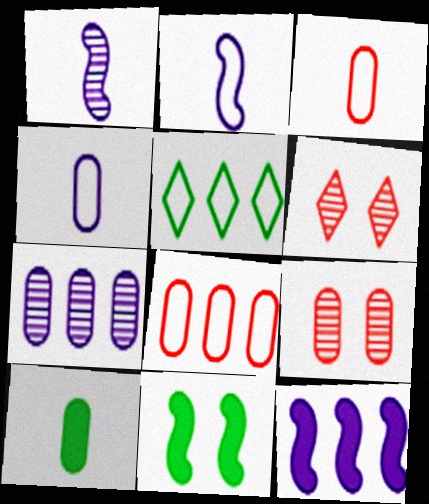[]